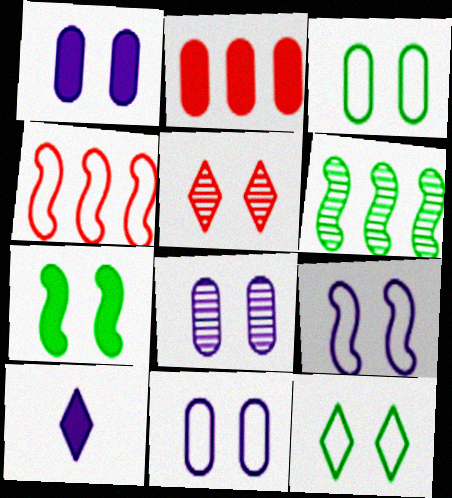[[1, 8, 11], 
[2, 7, 10], 
[5, 7, 11]]